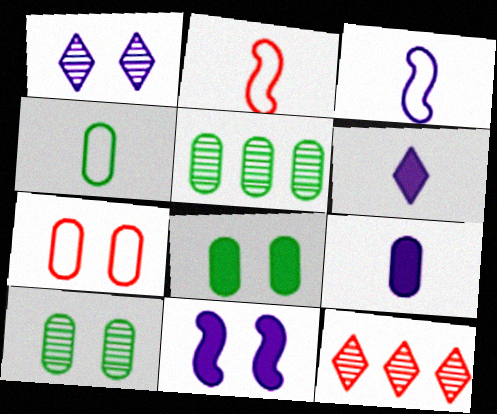[[3, 8, 12], 
[4, 5, 8], 
[4, 11, 12], 
[5, 7, 9]]